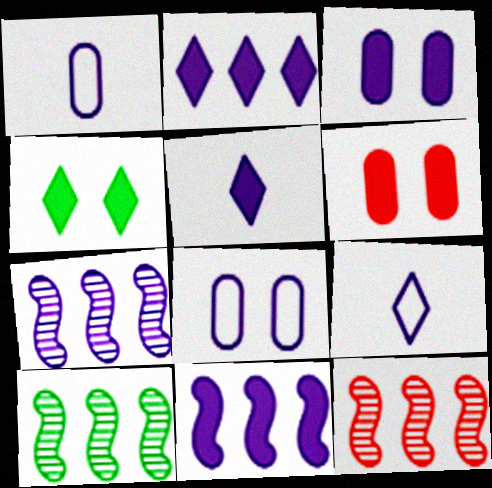[[1, 4, 12], 
[3, 5, 11], 
[3, 7, 9], 
[5, 7, 8], 
[6, 9, 10], 
[7, 10, 12]]